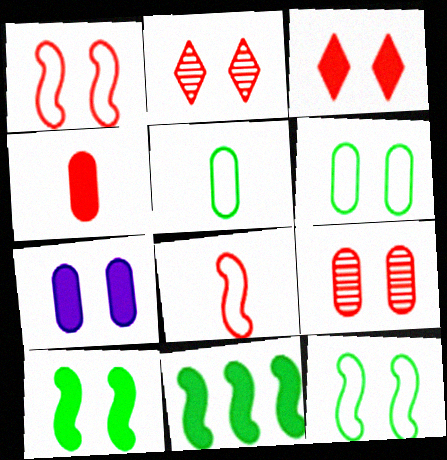[[1, 3, 9], 
[2, 7, 12], 
[3, 7, 10], 
[6, 7, 9]]